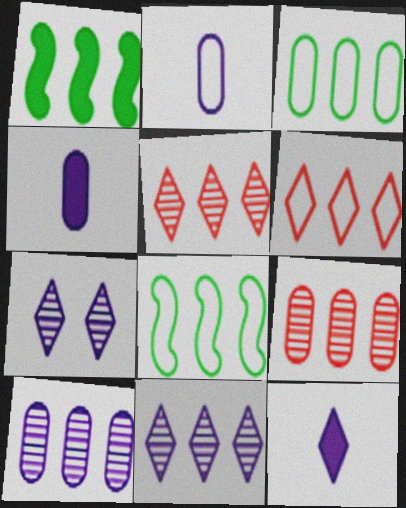[[1, 6, 10]]